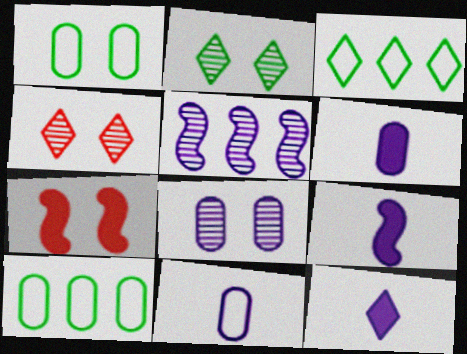[[3, 4, 12], 
[4, 9, 10], 
[6, 9, 12]]